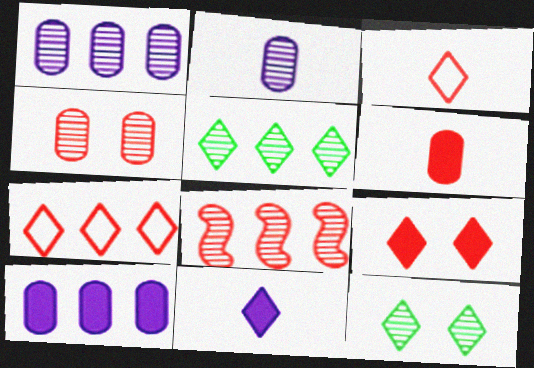[[1, 5, 8], 
[2, 8, 12], 
[7, 11, 12]]